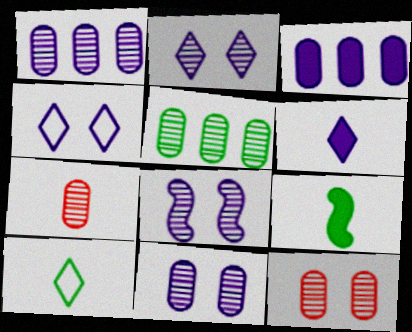[[2, 8, 11], 
[5, 7, 11]]